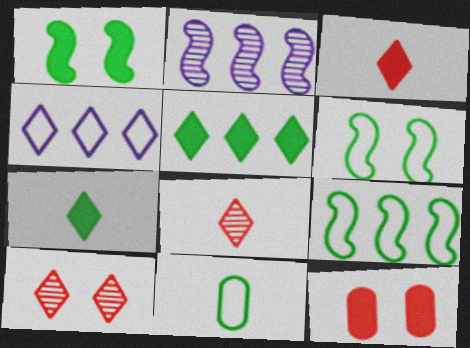[[4, 7, 10]]